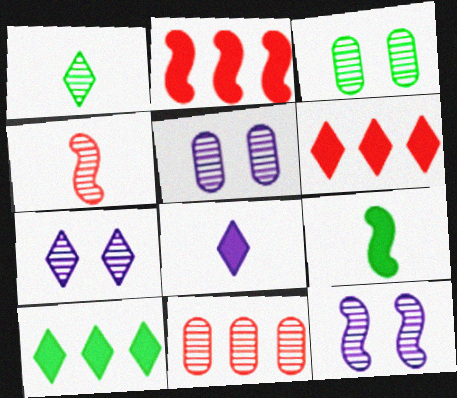[[1, 11, 12], 
[5, 7, 12]]